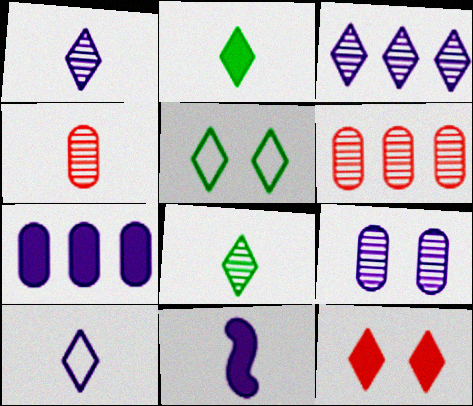[[5, 6, 11]]